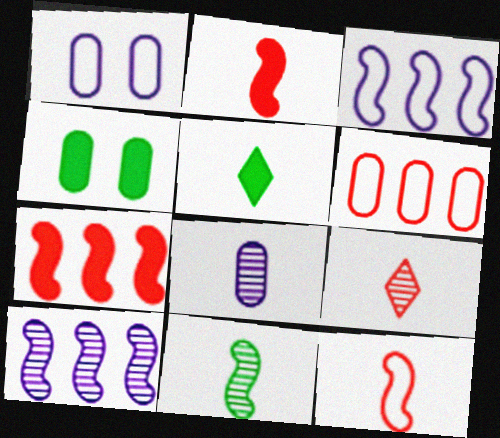[[3, 4, 9], 
[4, 6, 8], 
[5, 8, 12], 
[8, 9, 11]]